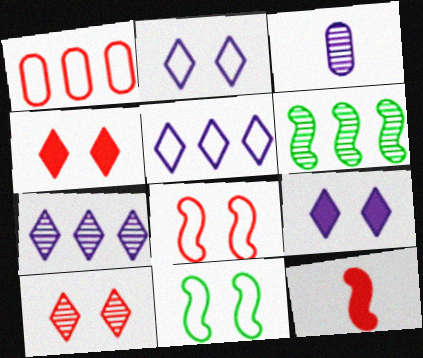[[1, 10, 12], 
[3, 6, 10]]